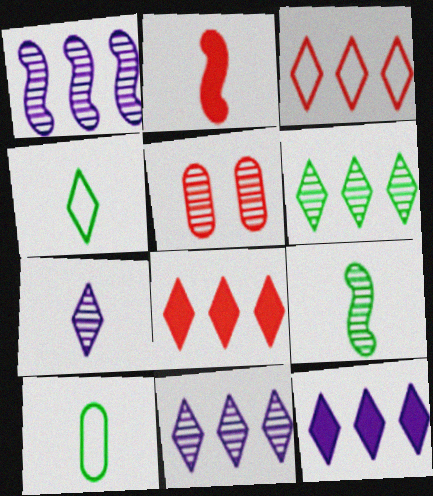[[2, 3, 5], 
[2, 7, 10], 
[3, 6, 12], 
[5, 9, 11]]